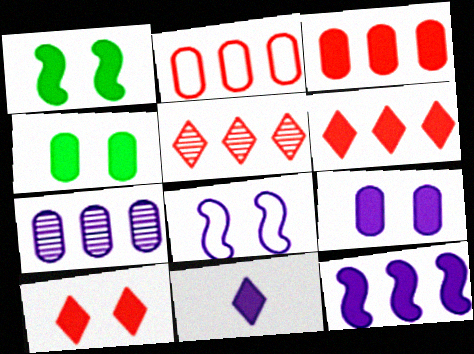[[1, 3, 11], 
[1, 9, 10], 
[7, 8, 11], 
[9, 11, 12]]